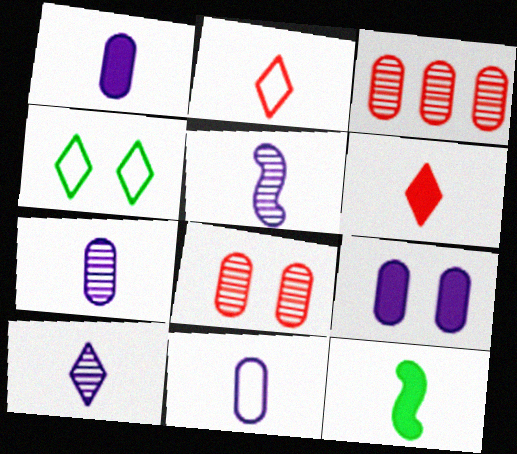[[1, 6, 12], 
[1, 7, 11], 
[2, 7, 12], 
[5, 7, 10]]